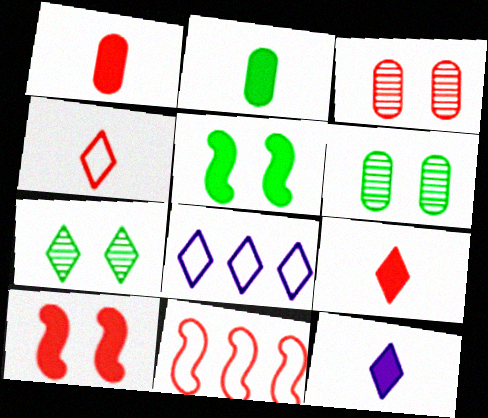[[3, 9, 11], 
[6, 11, 12], 
[7, 8, 9]]